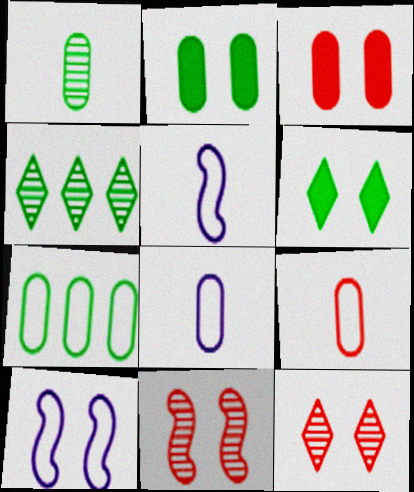[[1, 2, 7], 
[2, 10, 12], 
[3, 4, 5]]